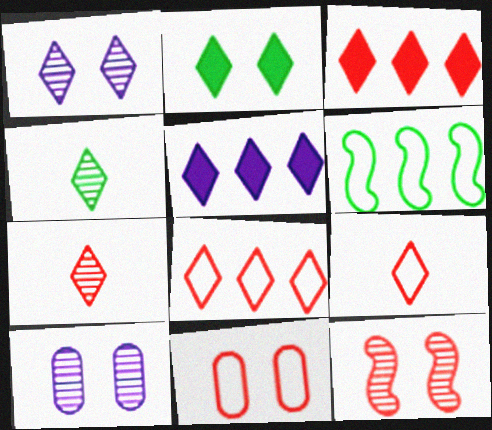[]